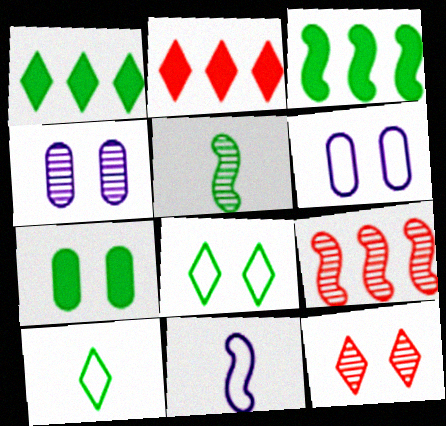[[2, 5, 6]]